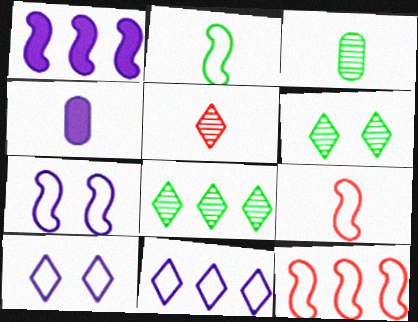[[2, 4, 5], 
[2, 7, 12], 
[4, 6, 12]]